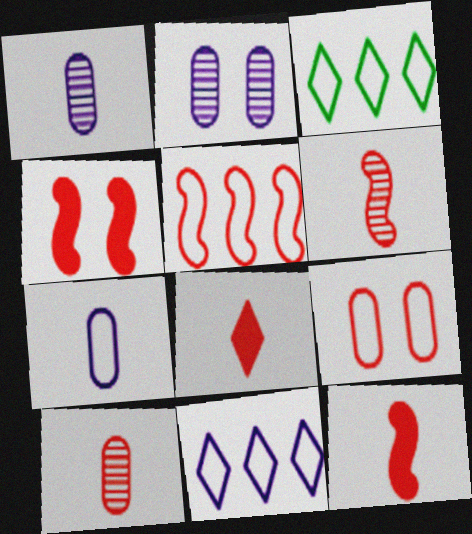[[1, 3, 4], 
[2, 3, 12], 
[4, 5, 6]]